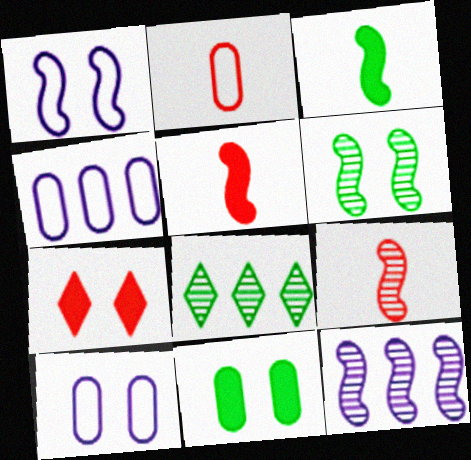[[5, 8, 10], 
[6, 7, 10], 
[6, 9, 12]]